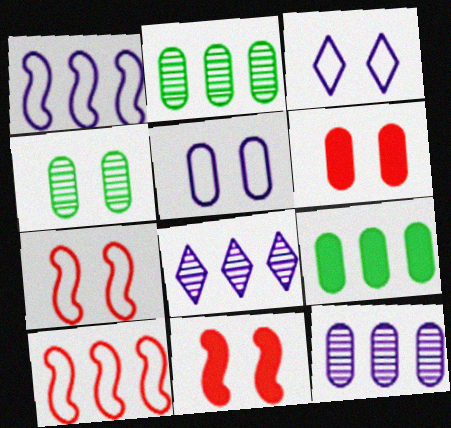[[3, 4, 11], 
[4, 5, 6], 
[8, 9, 10]]